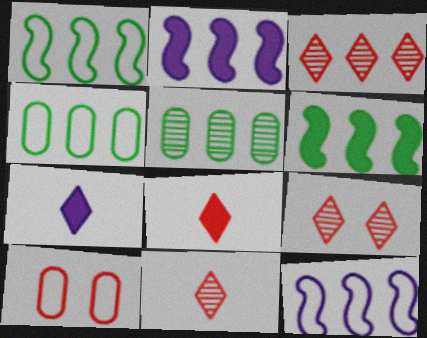[[2, 3, 4], 
[3, 9, 11]]